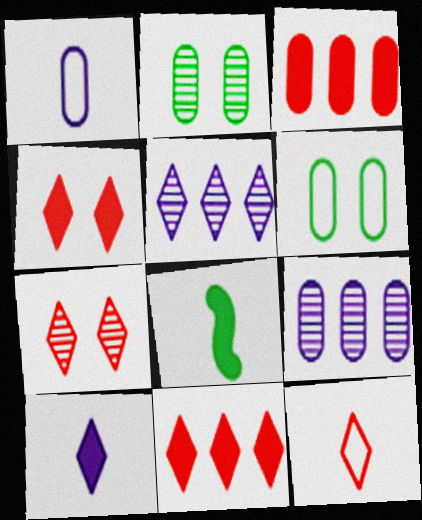[[1, 2, 3], 
[7, 11, 12]]